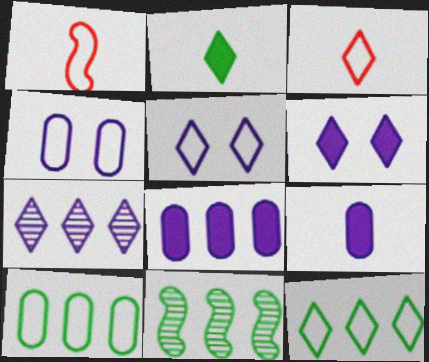[[1, 4, 12], 
[1, 5, 10], 
[3, 5, 12]]